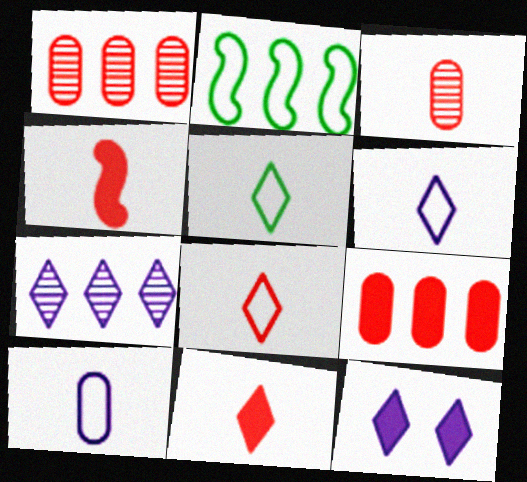[[2, 3, 12], 
[2, 7, 9], 
[3, 4, 8], 
[5, 6, 8], 
[6, 7, 12]]